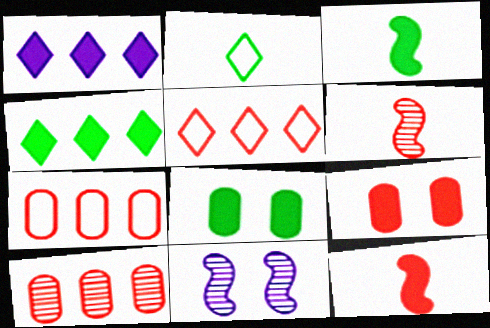[[1, 3, 9], 
[1, 8, 12], 
[3, 4, 8], 
[5, 6, 9]]